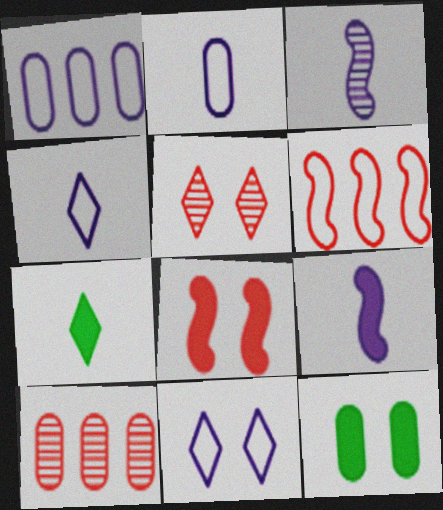[[2, 10, 12]]